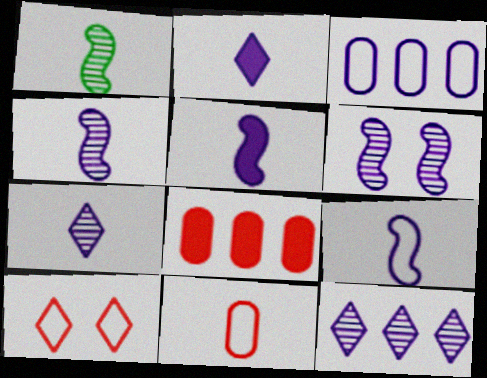[[1, 2, 11], 
[2, 3, 6], 
[4, 5, 9]]